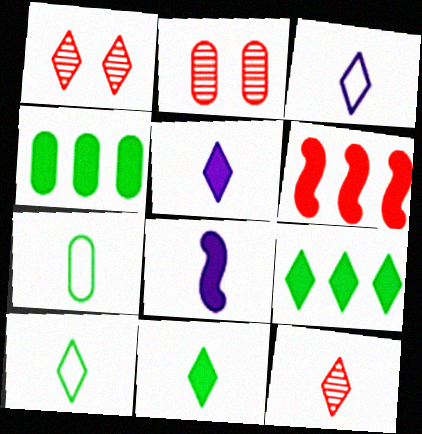[[1, 3, 9], 
[3, 11, 12], 
[5, 10, 12], 
[7, 8, 12]]